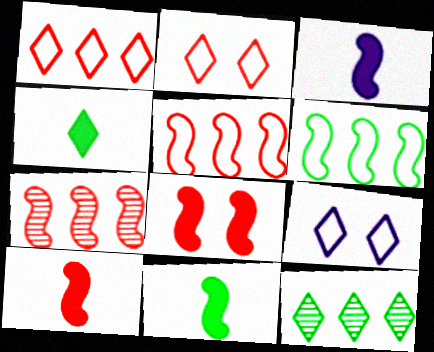[[3, 10, 11]]